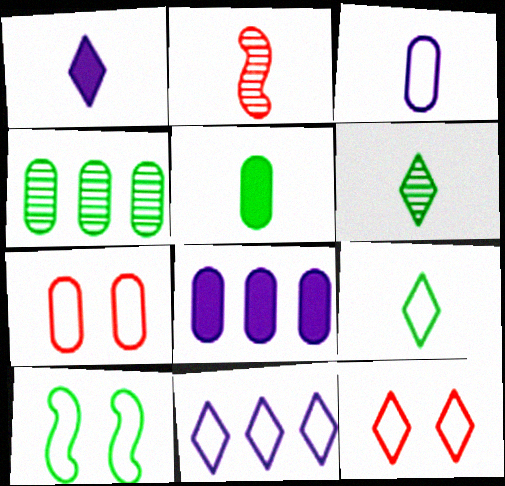[[9, 11, 12]]